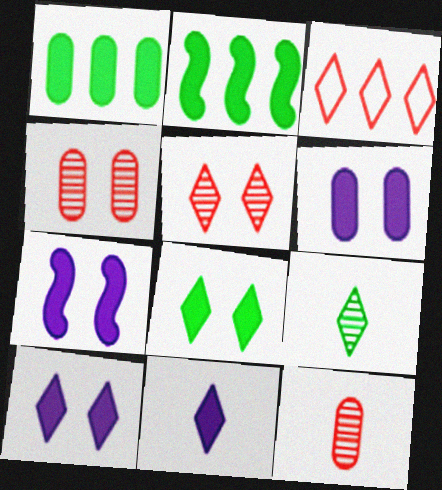[[3, 9, 10], 
[6, 7, 10]]